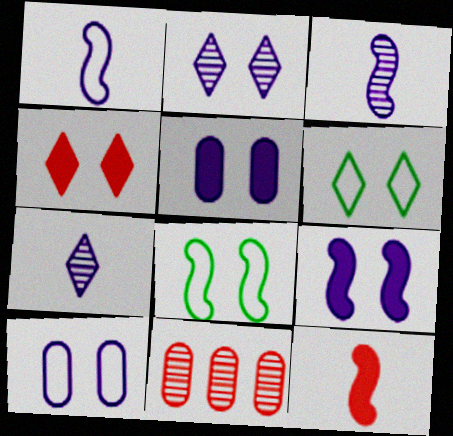[[2, 4, 6], 
[2, 9, 10]]